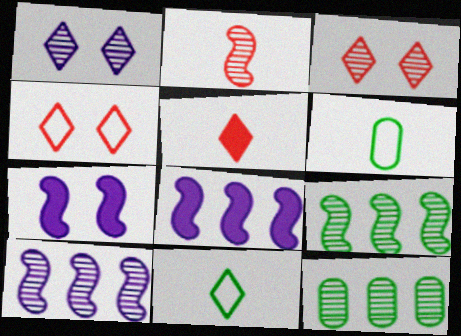[[1, 2, 12], 
[3, 6, 8]]